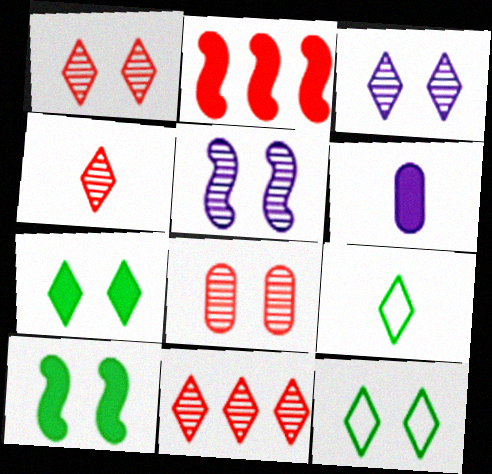[[1, 4, 11], 
[2, 6, 7]]